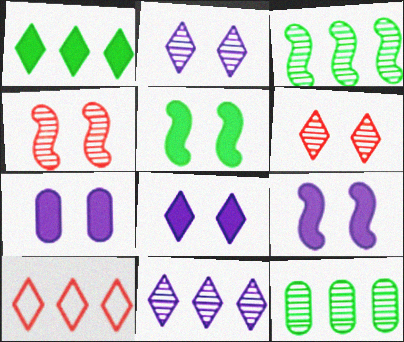[[1, 10, 11], 
[7, 8, 9]]